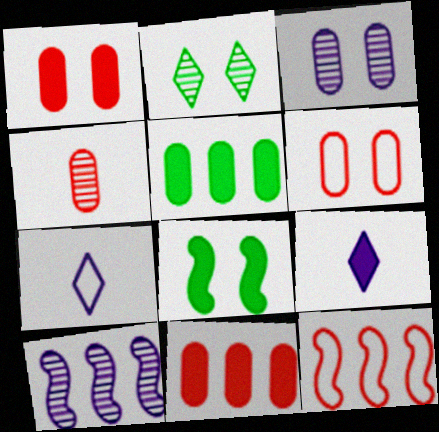[[2, 4, 10], 
[4, 6, 11], 
[8, 9, 11]]